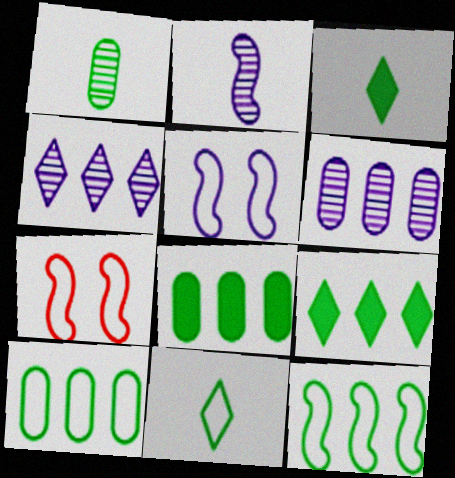[[3, 6, 7]]